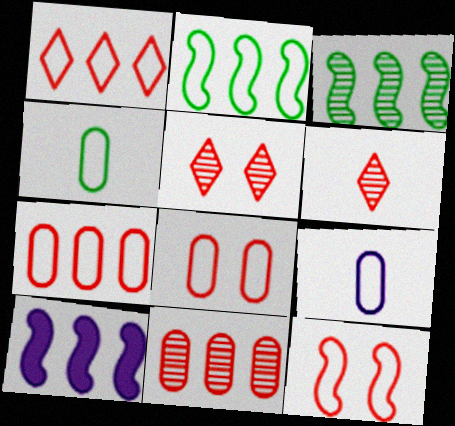[[4, 5, 10]]